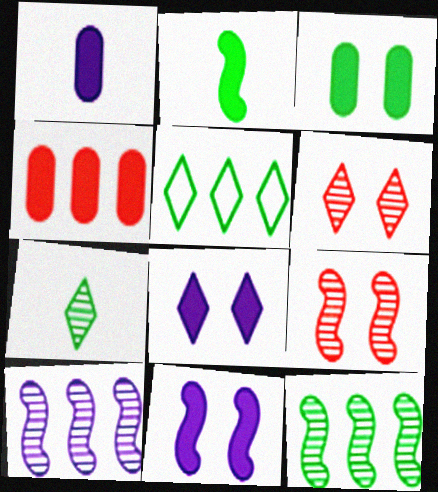[[1, 3, 4], 
[1, 5, 9], 
[2, 4, 8], 
[4, 5, 10]]